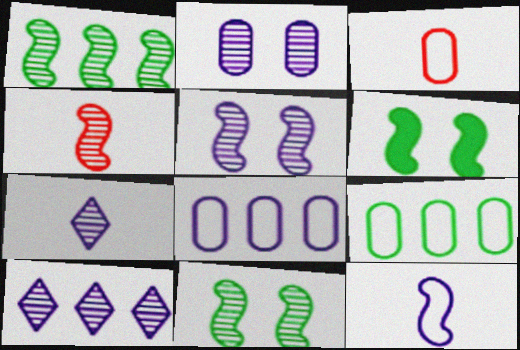[[1, 4, 5], 
[3, 6, 10]]